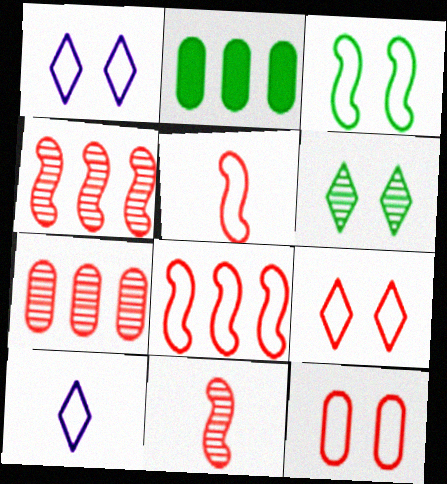[[1, 2, 11], 
[1, 3, 12]]